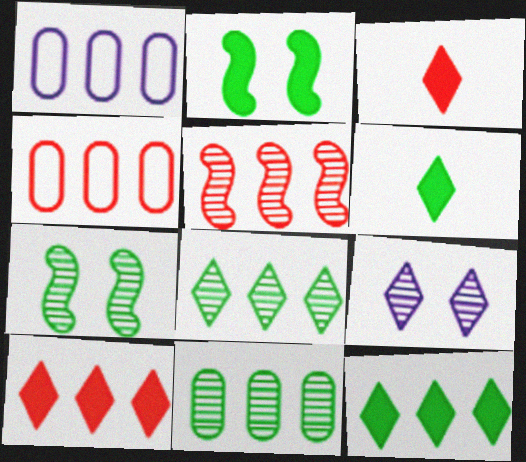[[1, 3, 7], 
[1, 5, 12], 
[4, 5, 10]]